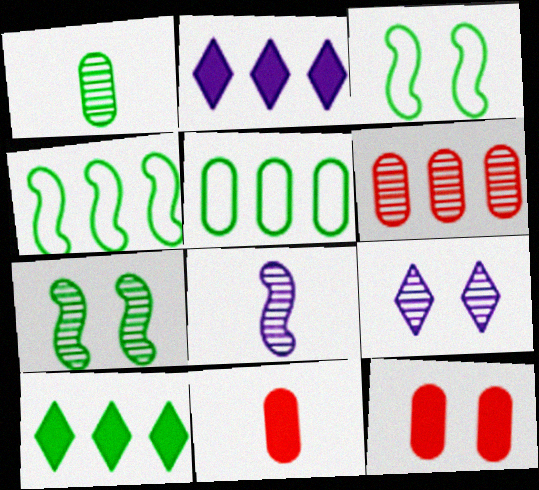[[1, 3, 10], 
[2, 4, 6], 
[3, 9, 12], 
[4, 9, 11]]